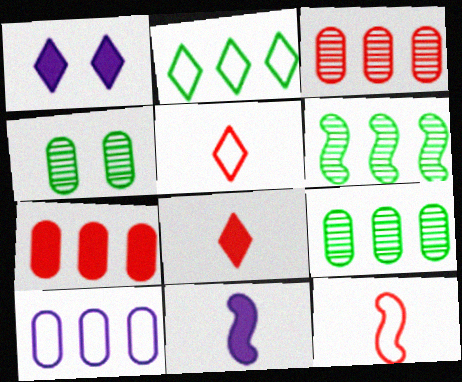[[1, 9, 12], 
[7, 9, 10]]